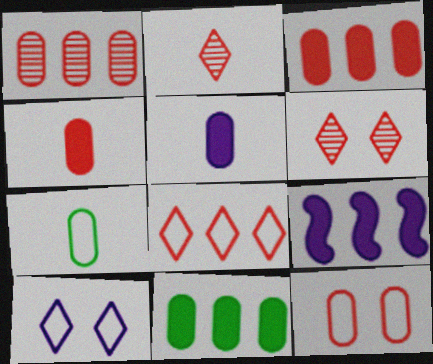[[1, 4, 12], 
[6, 7, 9]]